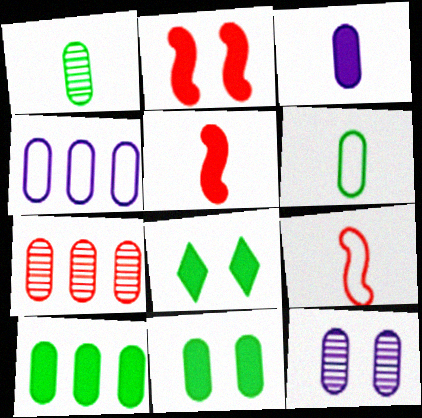[[1, 7, 12], 
[3, 4, 12], 
[4, 7, 10]]